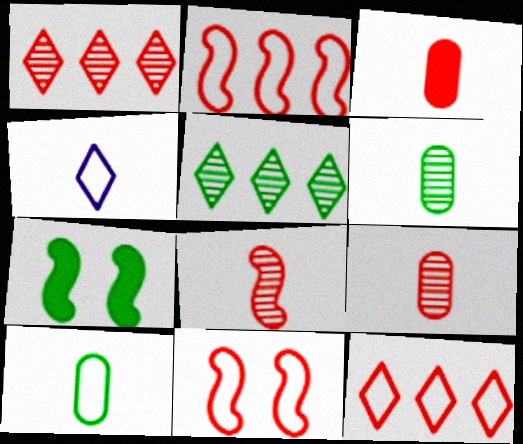[[1, 3, 11], 
[5, 7, 10]]